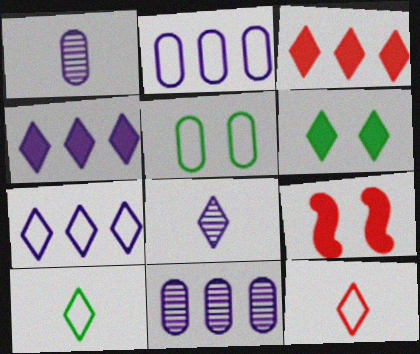[[9, 10, 11]]